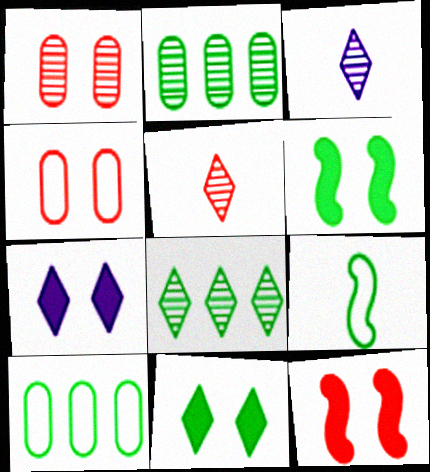[[2, 9, 11], 
[3, 10, 12]]